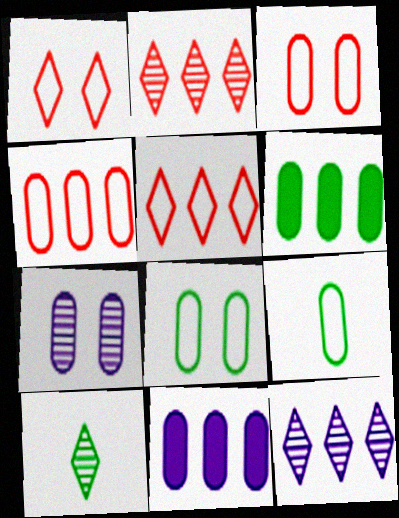[]